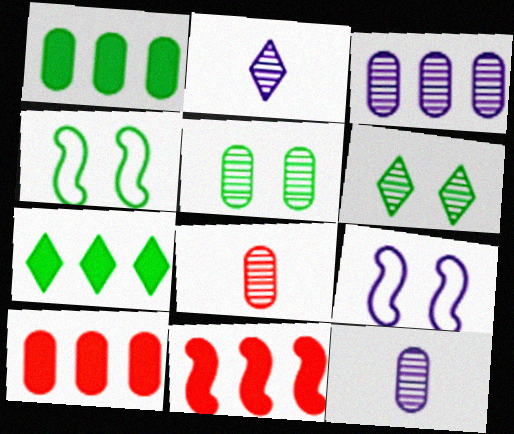[[2, 4, 10], 
[3, 5, 8], 
[7, 8, 9]]